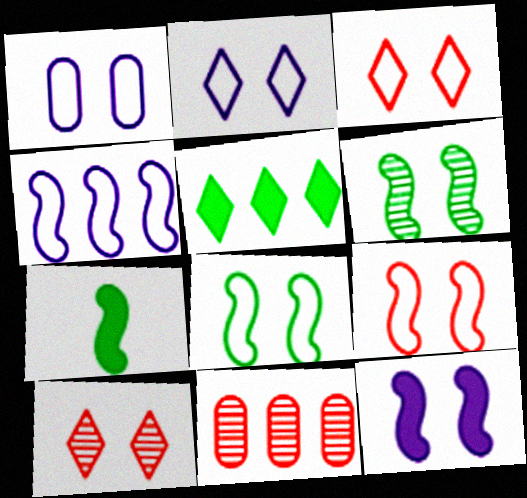[[1, 3, 8], 
[2, 7, 11], 
[4, 5, 11], 
[6, 9, 12]]